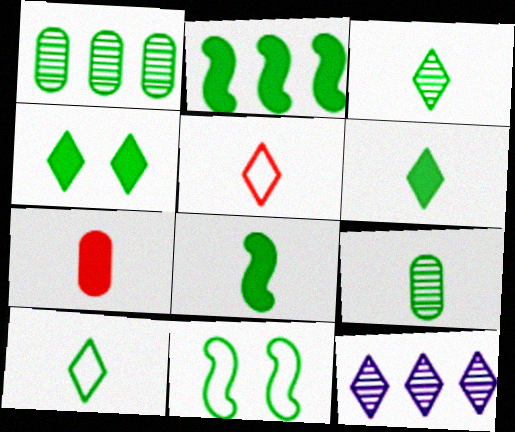[[1, 6, 11], 
[3, 6, 10], 
[4, 5, 12], 
[7, 11, 12], 
[8, 9, 10]]